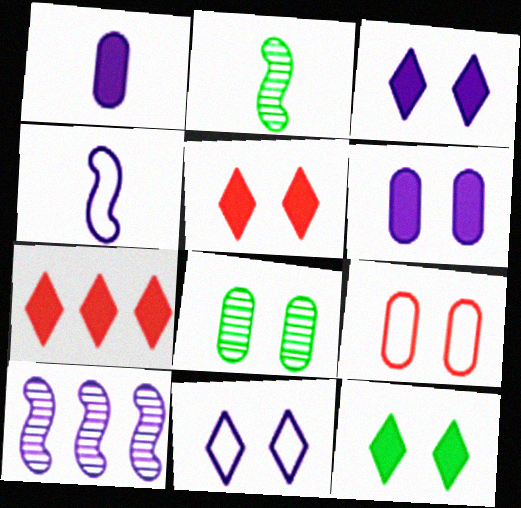[[1, 10, 11], 
[3, 5, 12], 
[4, 7, 8], 
[6, 8, 9]]